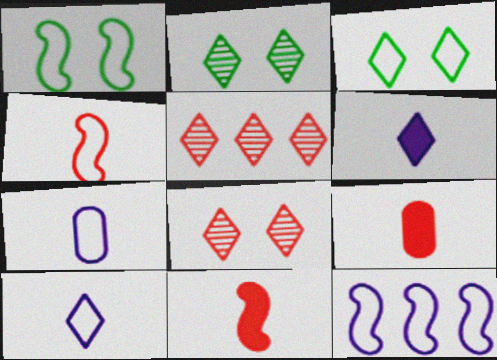[[1, 4, 12], 
[2, 9, 12], 
[3, 5, 6]]